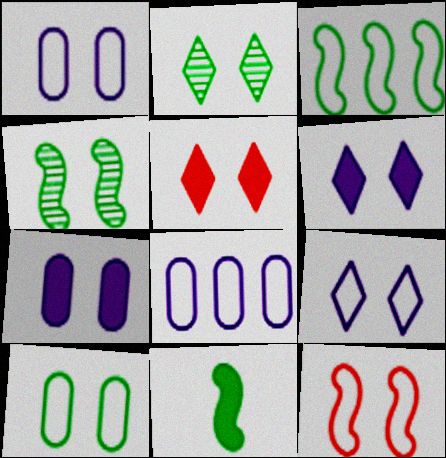[[1, 4, 5], 
[2, 5, 9], 
[2, 7, 12], 
[3, 4, 11], 
[9, 10, 12]]